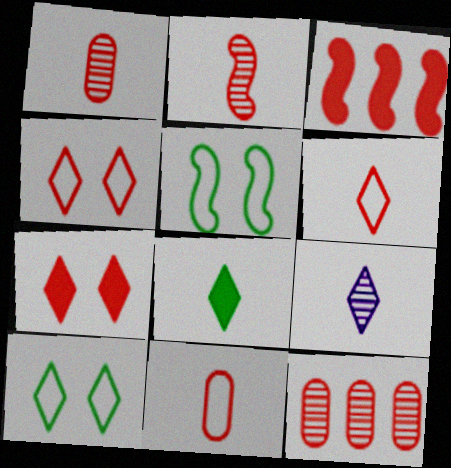[[1, 3, 4], 
[6, 8, 9]]